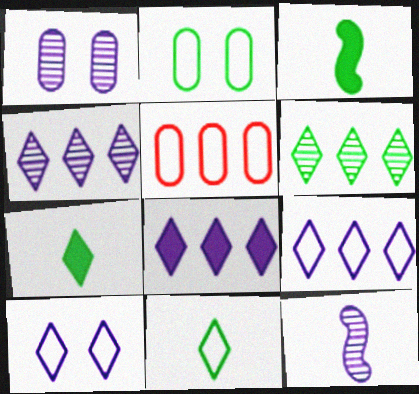[[1, 4, 12], 
[2, 3, 6], 
[4, 8, 9]]